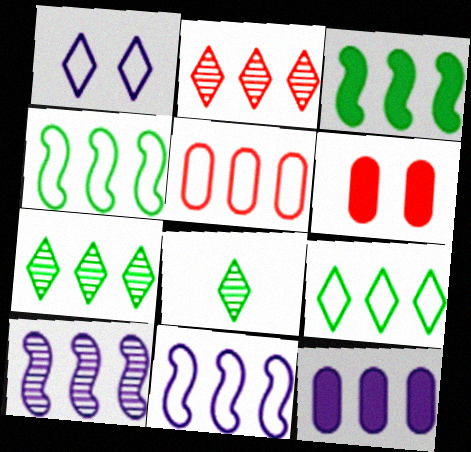[[2, 4, 12], 
[5, 9, 11], 
[6, 8, 11]]